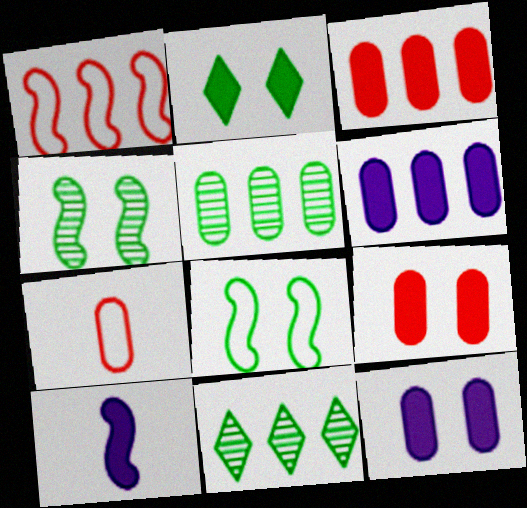[[1, 4, 10], 
[1, 6, 11], 
[2, 3, 10], 
[5, 7, 12]]